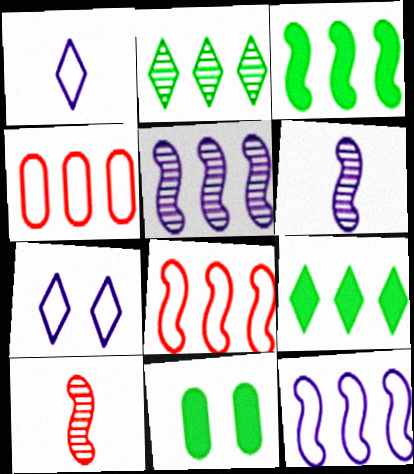[[3, 5, 8], 
[4, 5, 9]]